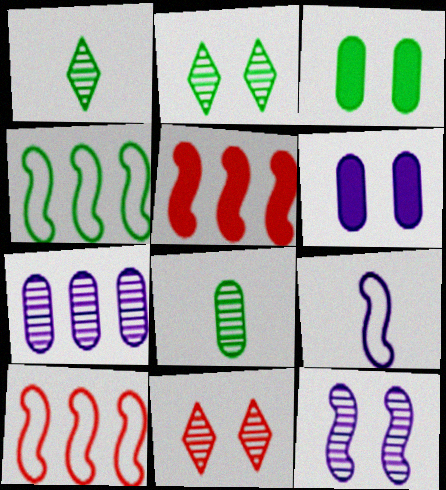[[1, 3, 4], 
[1, 6, 10]]